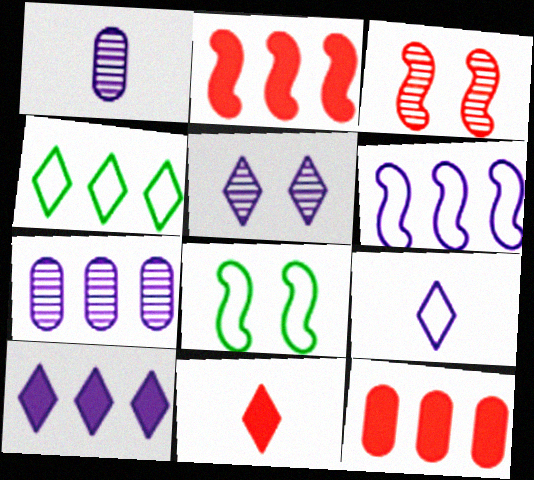[[2, 4, 7], 
[4, 5, 11], 
[5, 9, 10], 
[6, 7, 10], 
[7, 8, 11]]